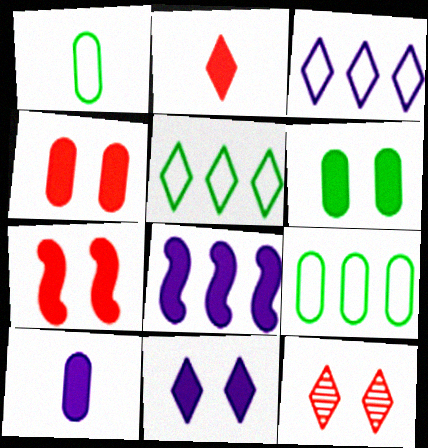[[1, 8, 12], 
[2, 6, 8], 
[6, 7, 11], 
[8, 10, 11]]